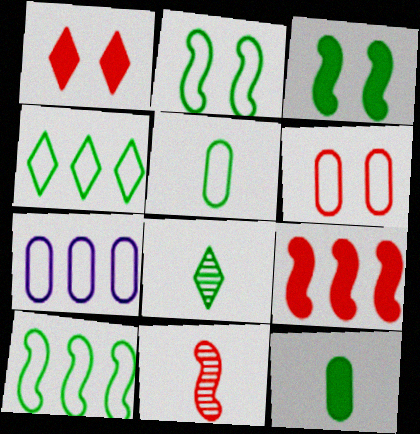[[2, 4, 5], 
[5, 6, 7]]